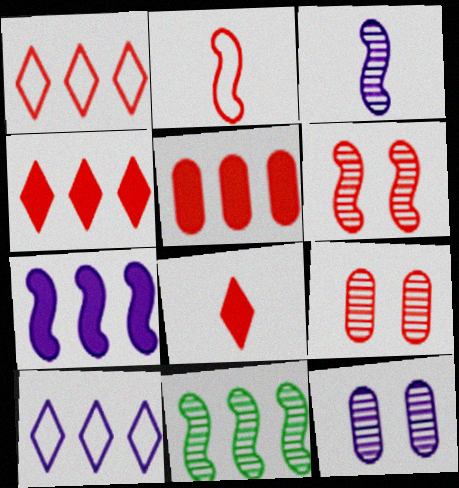[[2, 4, 9], 
[3, 6, 11], 
[5, 10, 11]]